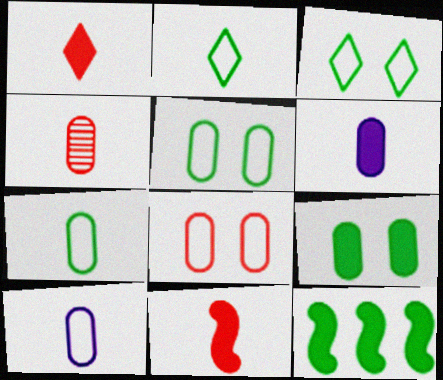[[4, 6, 7]]